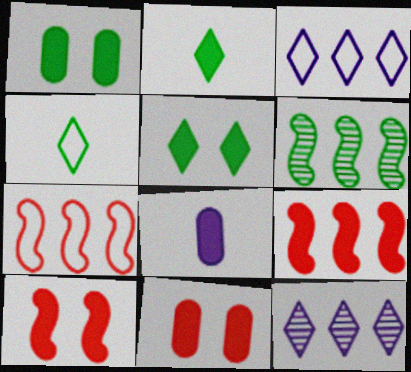[[1, 4, 6], 
[5, 8, 9]]